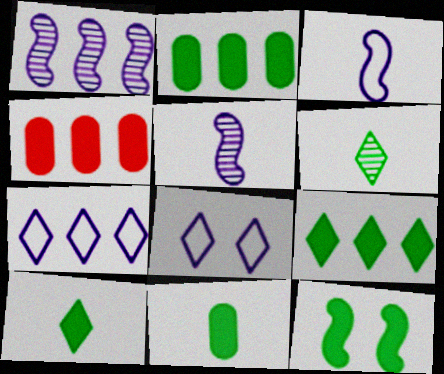[[2, 10, 12], 
[9, 11, 12]]